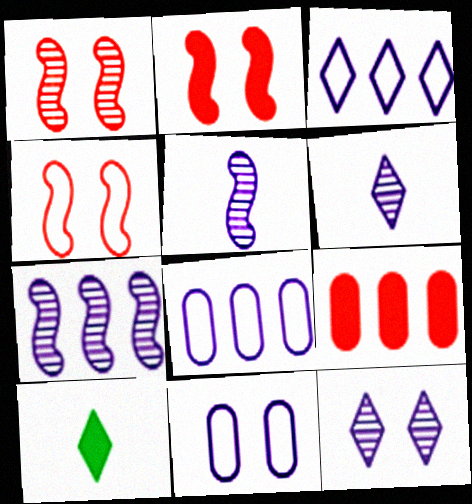[[1, 2, 4], 
[1, 8, 10]]